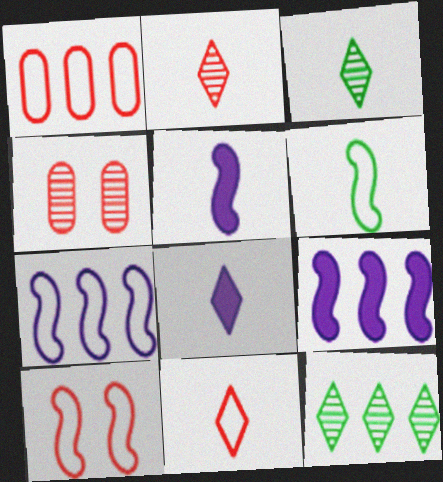[[1, 9, 12], 
[1, 10, 11], 
[3, 8, 11], 
[6, 7, 10]]